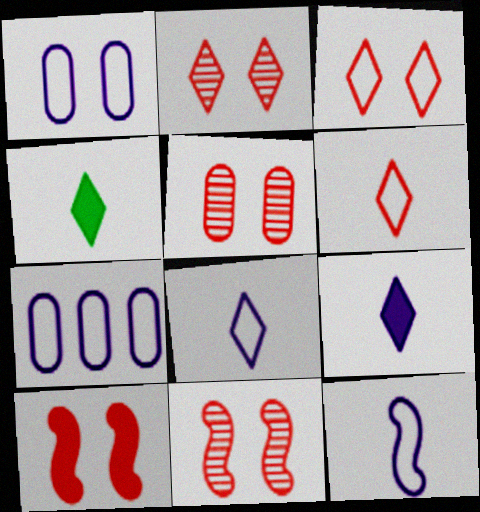[[2, 5, 11], 
[3, 5, 10], 
[4, 7, 11]]